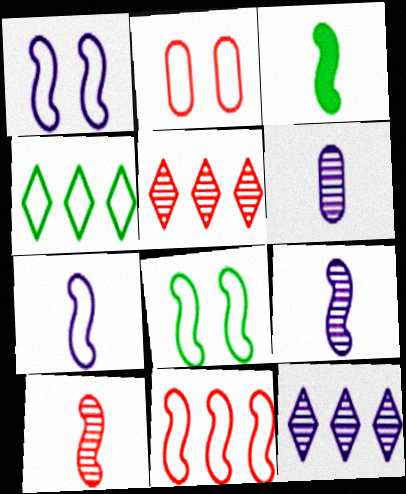[[2, 3, 12], 
[2, 4, 7], 
[3, 7, 10], 
[7, 8, 11]]